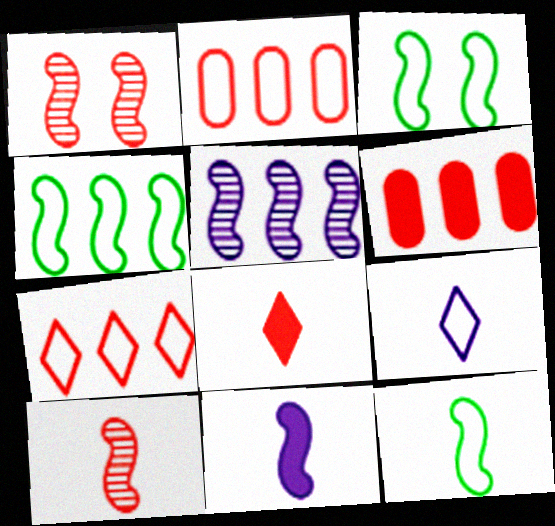[[1, 2, 8], 
[1, 4, 11], 
[2, 3, 9], 
[3, 4, 12], 
[10, 11, 12]]